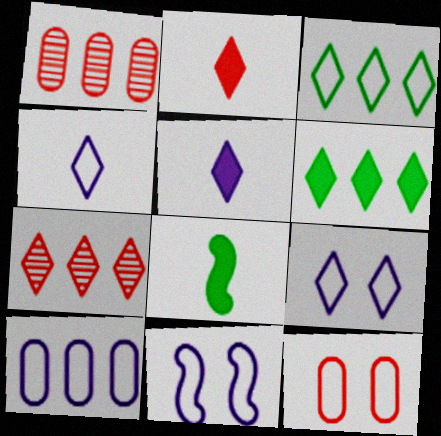[[1, 8, 9], 
[4, 10, 11]]